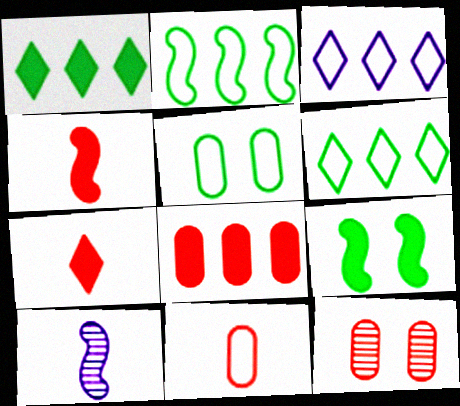[[8, 11, 12]]